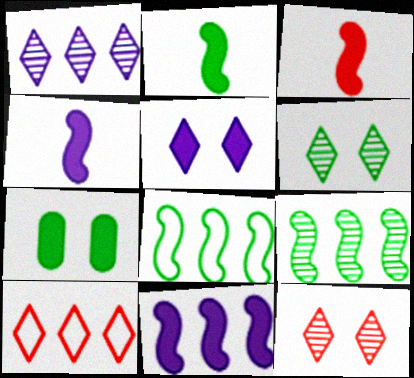[[2, 3, 4]]